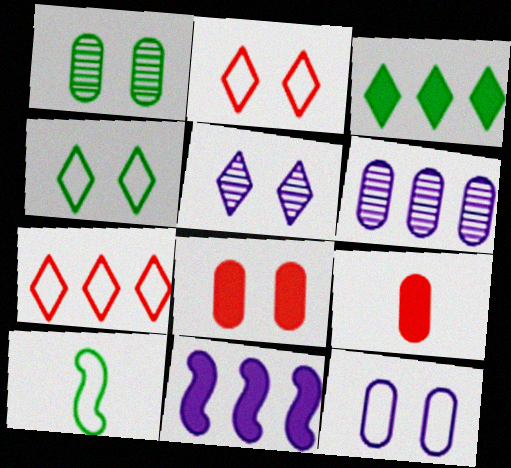[[1, 3, 10], 
[1, 8, 12], 
[7, 10, 12]]